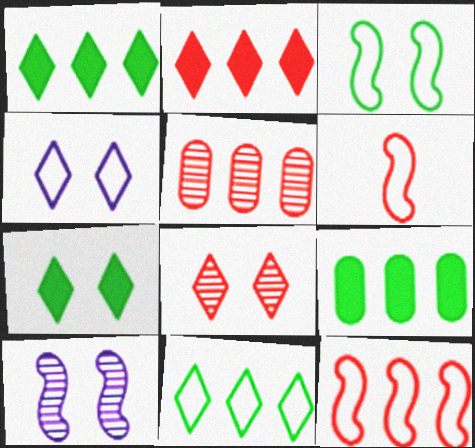[[2, 5, 12], 
[4, 7, 8]]